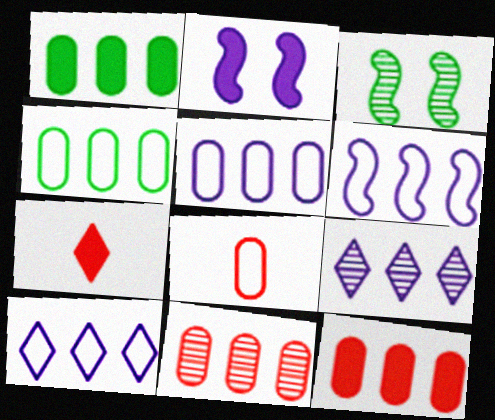[[1, 2, 7], 
[1, 5, 11], 
[3, 5, 7], 
[5, 6, 10]]